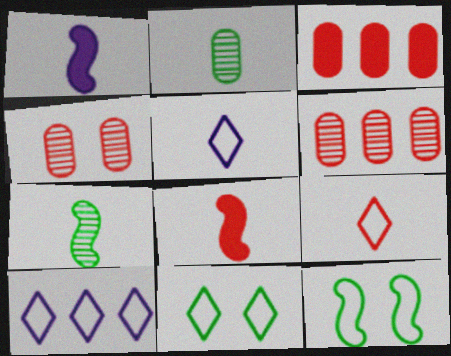[[1, 2, 9], 
[1, 6, 11], 
[2, 5, 8], 
[9, 10, 11]]